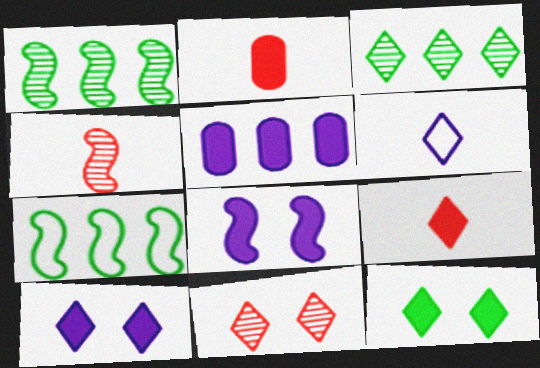[[4, 7, 8]]